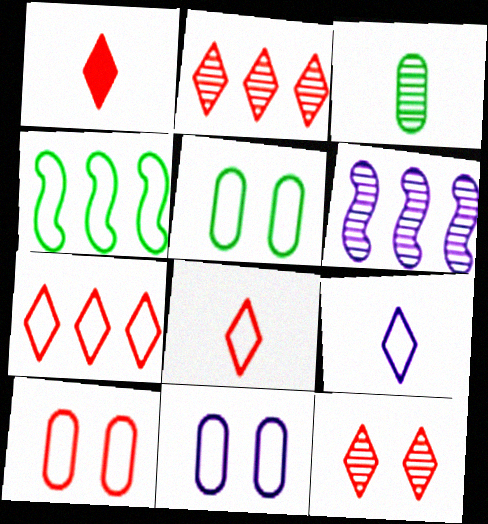[[1, 5, 6], 
[1, 7, 12], 
[3, 6, 12], 
[4, 8, 11], 
[4, 9, 10], 
[5, 10, 11]]